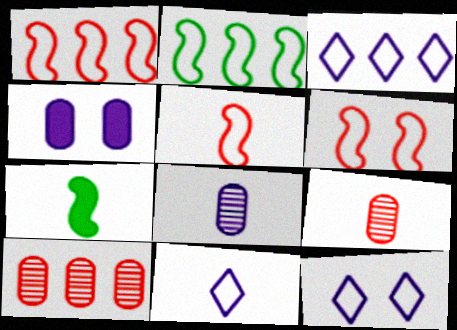[[1, 5, 6], 
[3, 11, 12], 
[7, 9, 11], 
[7, 10, 12]]